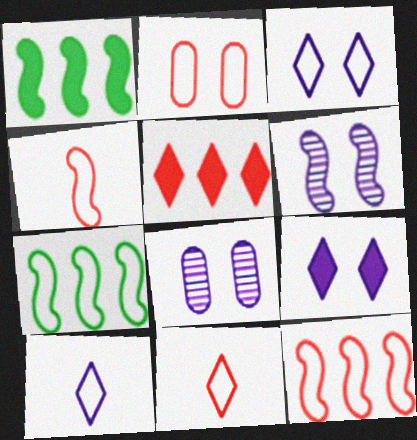[[1, 4, 6], 
[1, 8, 11], 
[2, 7, 10], 
[2, 11, 12]]